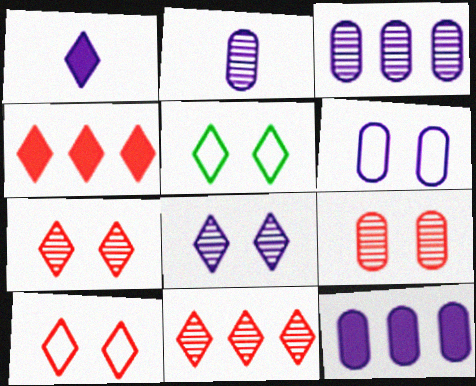[[1, 5, 11], 
[2, 6, 12]]